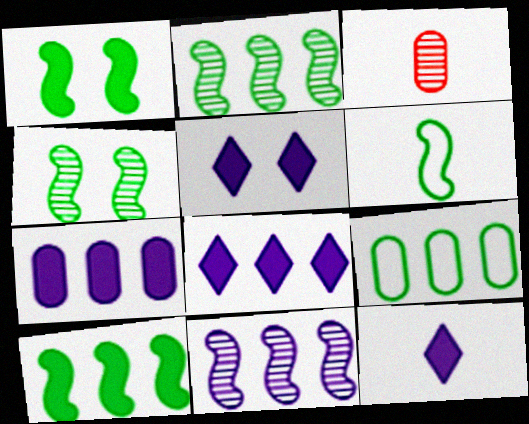[[1, 2, 6], 
[3, 6, 12], 
[4, 6, 10], 
[5, 8, 12]]